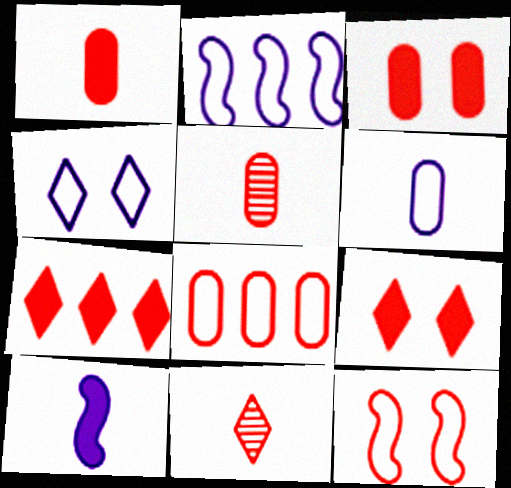[[2, 4, 6], 
[3, 5, 8], 
[5, 7, 12]]